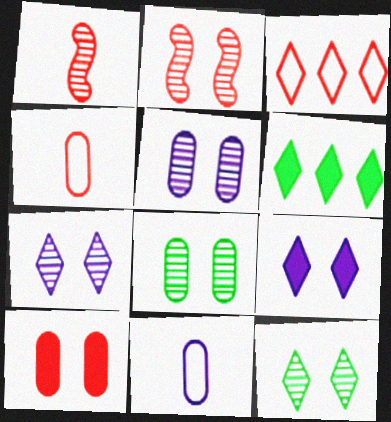[[1, 3, 10], 
[2, 5, 12], 
[2, 6, 11], 
[2, 7, 8]]